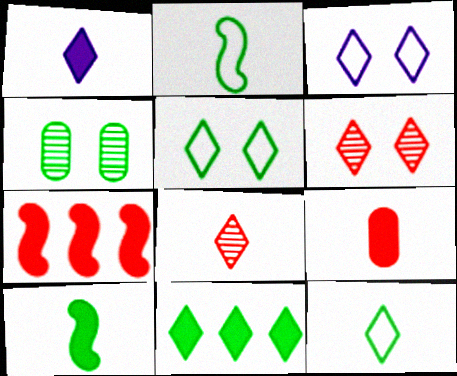[[1, 8, 12], 
[1, 9, 10], 
[2, 4, 11], 
[3, 8, 11]]